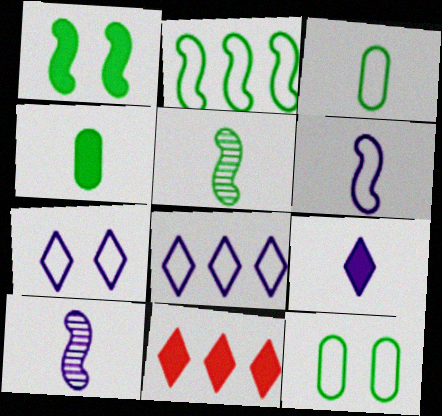[[1, 2, 5], 
[10, 11, 12]]